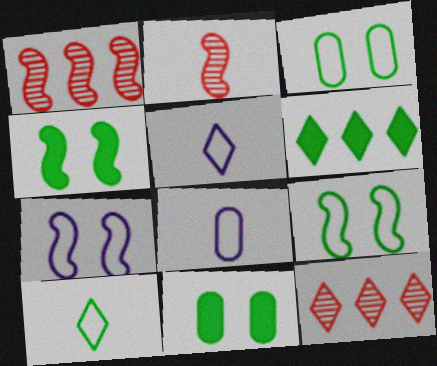[[1, 5, 11], 
[4, 8, 12]]